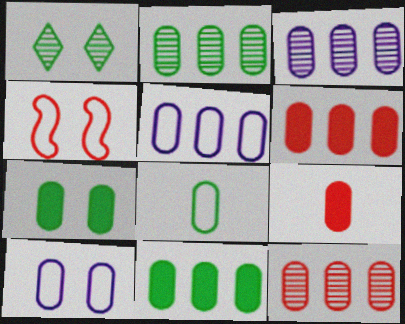[[2, 3, 12], 
[2, 5, 6], 
[2, 7, 8], 
[2, 9, 10], 
[5, 11, 12]]